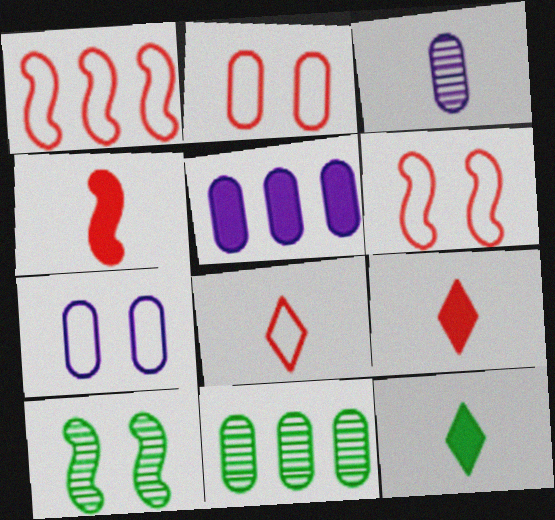[[1, 2, 8], 
[3, 5, 7], 
[5, 8, 10]]